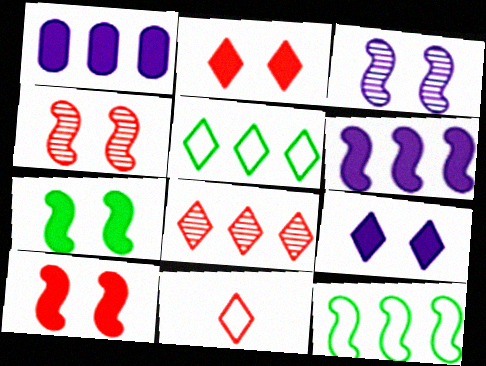[[1, 8, 12], 
[2, 8, 11]]